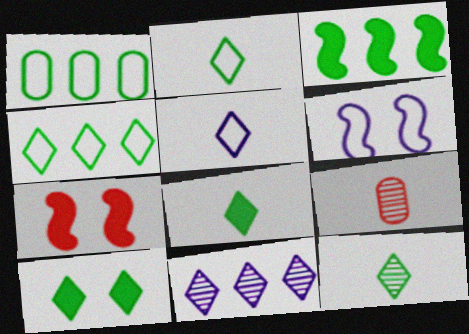[[2, 8, 12], 
[4, 10, 12]]